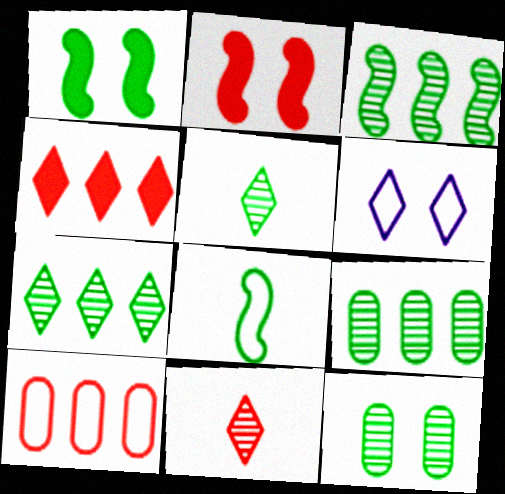[[1, 3, 8], 
[2, 6, 12], 
[2, 10, 11], 
[3, 5, 12], 
[3, 7, 9], 
[4, 5, 6], 
[6, 8, 10]]